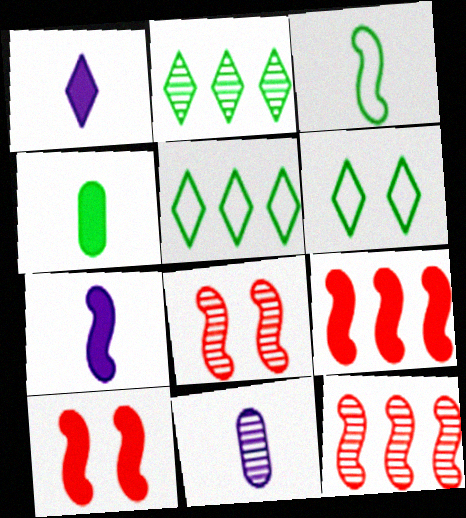[[2, 8, 11], 
[5, 10, 11], 
[6, 9, 11]]